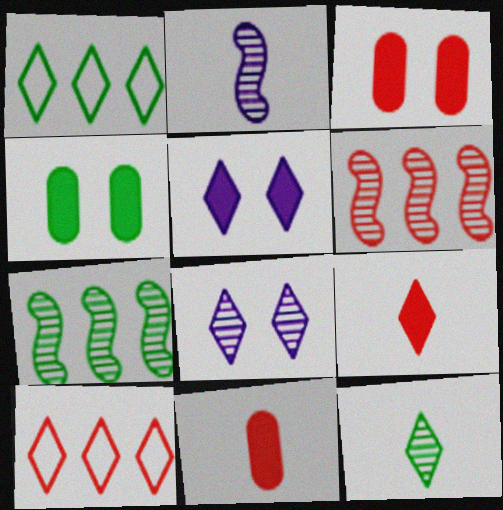[[1, 2, 3], 
[1, 8, 9], 
[2, 4, 10], 
[5, 10, 12]]